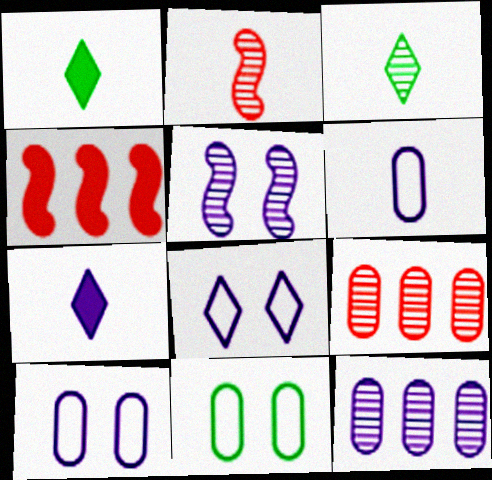[[1, 2, 6], 
[3, 4, 10], 
[3, 5, 9]]